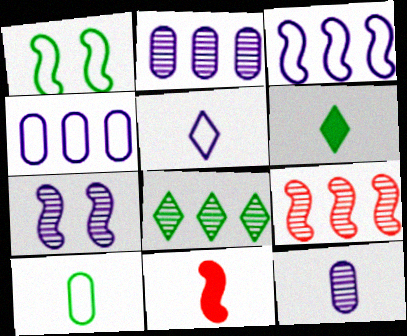[[2, 8, 9]]